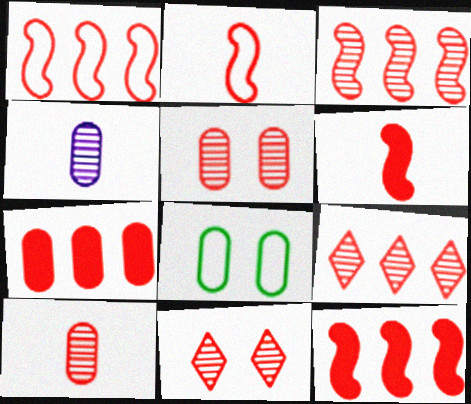[[1, 3, 12], 
[1, 7, 9], 
[2, 7, 11], 
[3, 10, 11], 
[4, 7, 8]]